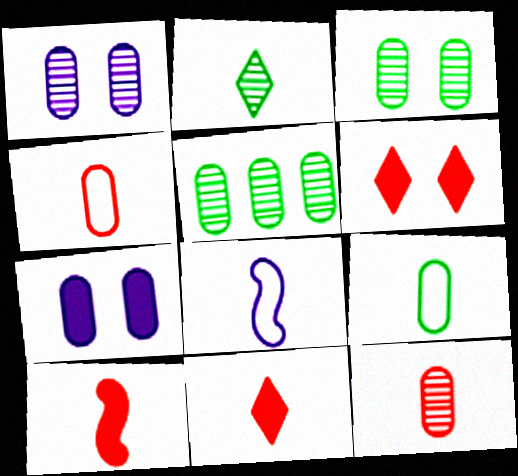[[1, 5, 12], 
[4, 5, 7], 
[5, 6, 8]]